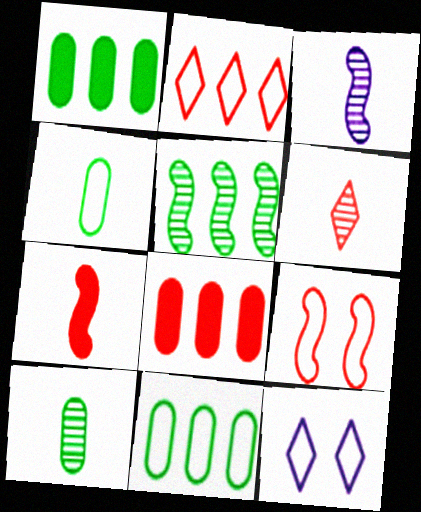[[3, 6, 10], 
[6, 8, 9]]